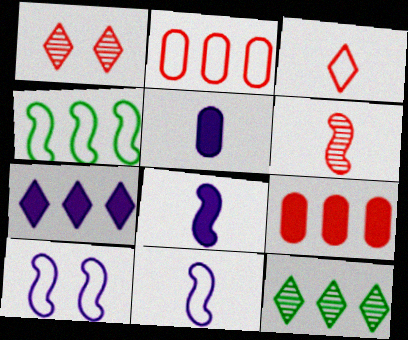[[1, 4, 5]]